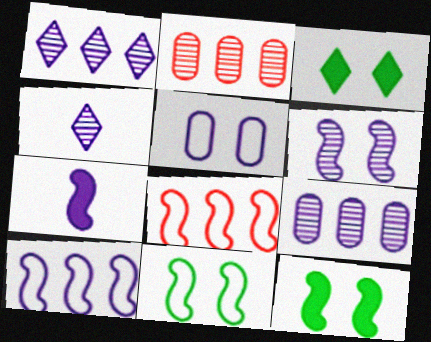[[1, 5, 7], 
[4, 6, 9], 
[6, 7, 10]]